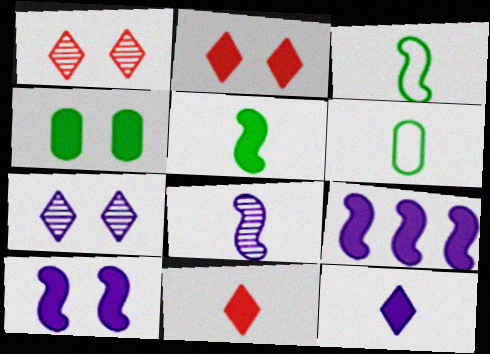[[1, 6, 9], 
[2, 4, 10], 
[4, 9, 11], 
[6, 8, 11]]